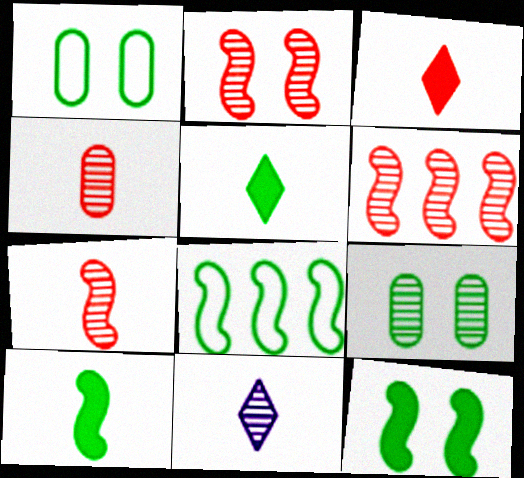[[2, 6, 7], 
[5, 8, 9], 
[6, 9, 11]]